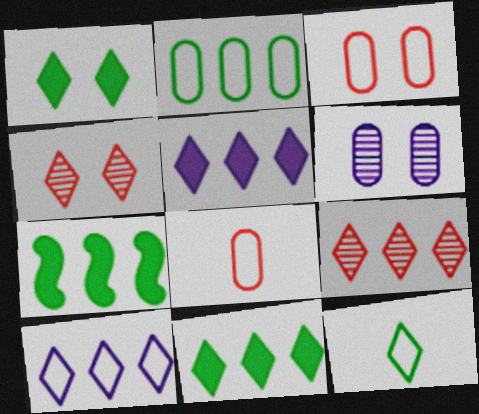[[4, 5, 12], 
[9, 10, 11]]